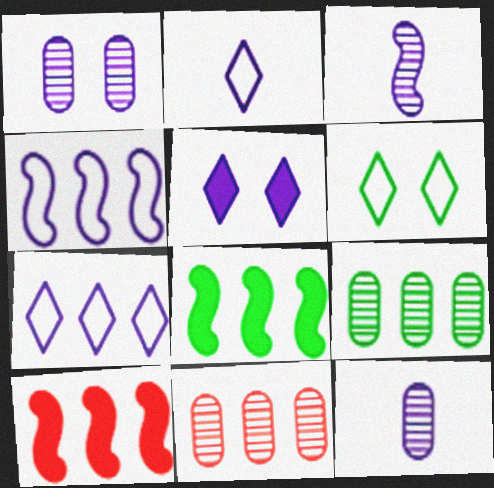[[4, 5, 12], 
[6, 10, 12], 
[7, 8, 11], 
[7, 9, 10]]